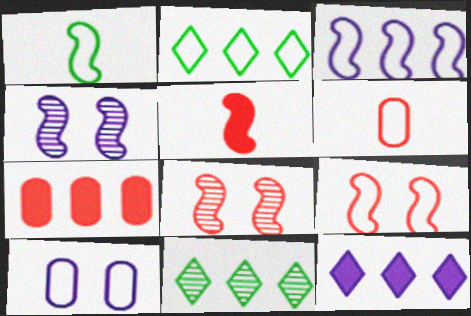[[1, 3, 9], 
[3, 7, 11], 
[5, 10, 11]]